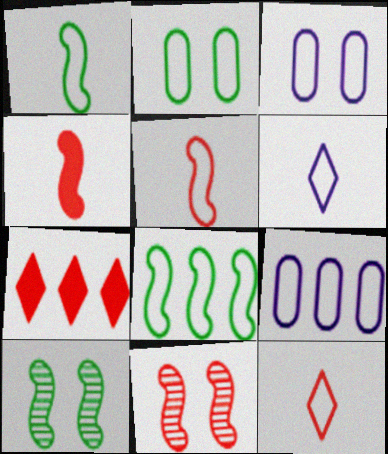[[3, 8, 12]]